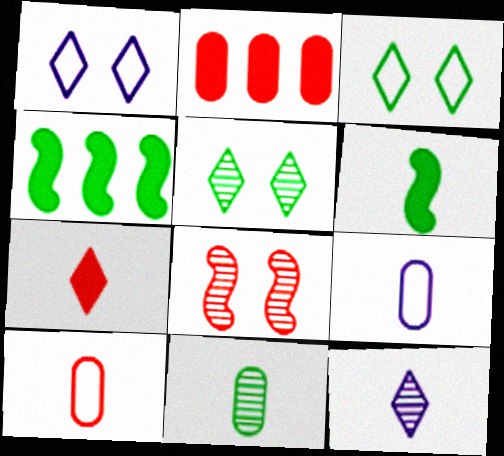[[3, 4, 11], 
[6, 10, 12]]